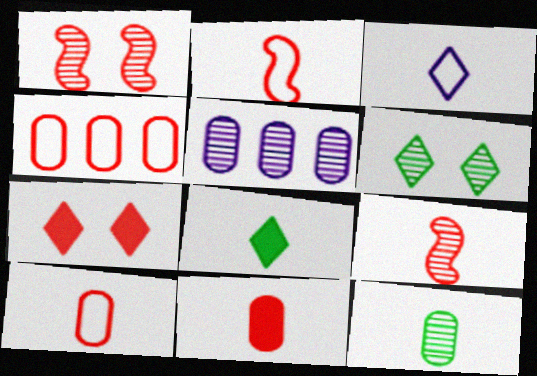[[4, 7, 9], 
[5, 6, 9]]